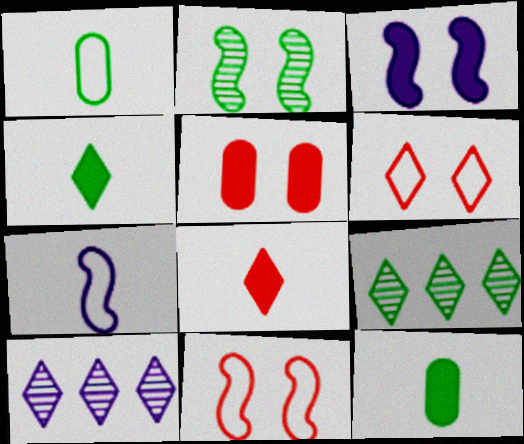[[2, 3, 11], 
[4, 6, 10], 
[5, 7, 9], 
[10, 11, 12]]